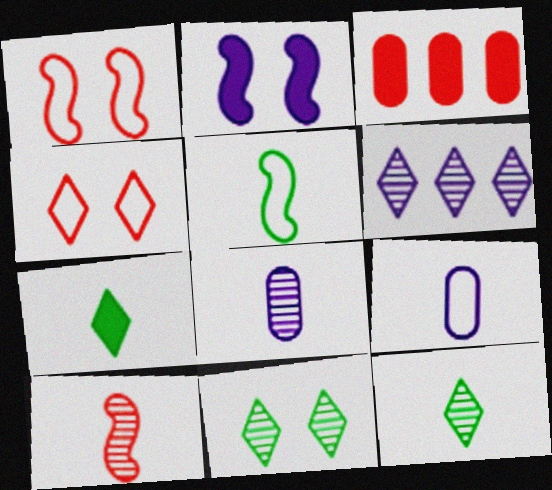[[2, 3, 7], 
[2, 6, 9], 
[3, 4, 10], 
[4, 6, 7], 
[7, 9, 10], 
[8, 10, 12]]